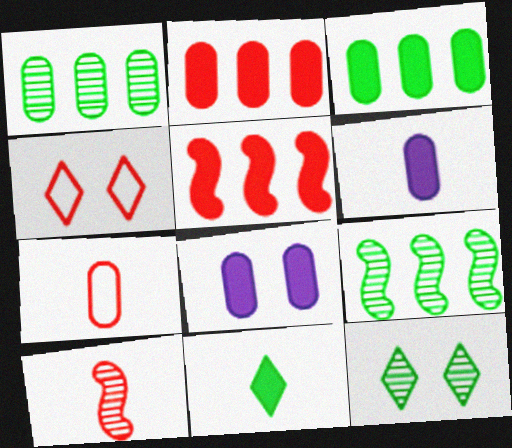[[1, 7, 8], 
[2, 4, 10], 
[4, 6, 9], 
[5, 8, 11]]